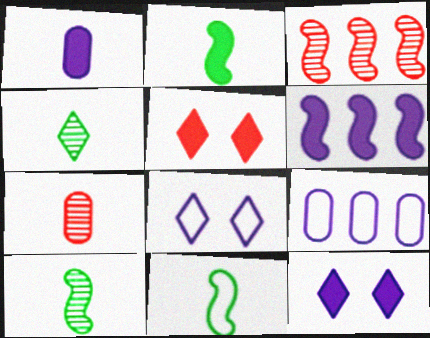[[1, 6, 12], 
[2, 10, 11], 
[5, 9, 10]]